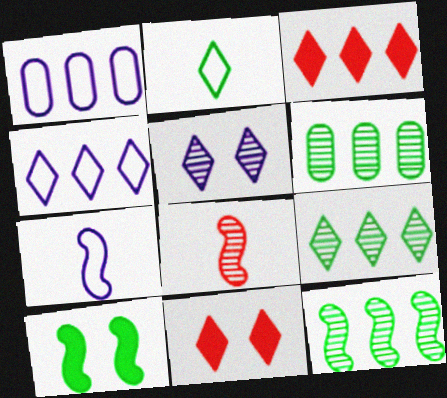[[1, 3, 12], 
[2, 3, 5], 
[2, 6, 10], 
[3, 4, 9], 
[5, 6, 8], 
[6, 7, 11], 
[6, 9, 12]]